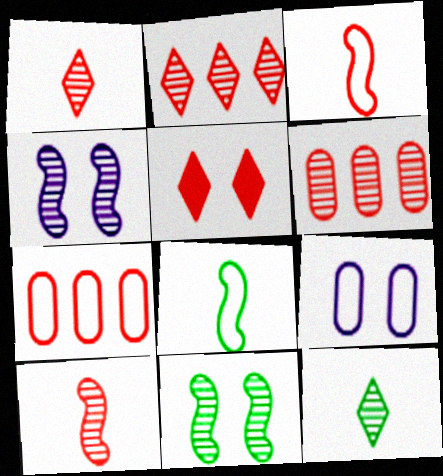[[3, 5, 6], 
[4, 6, 12], 
[5, 7, 10], 
[5, 9, 11]]